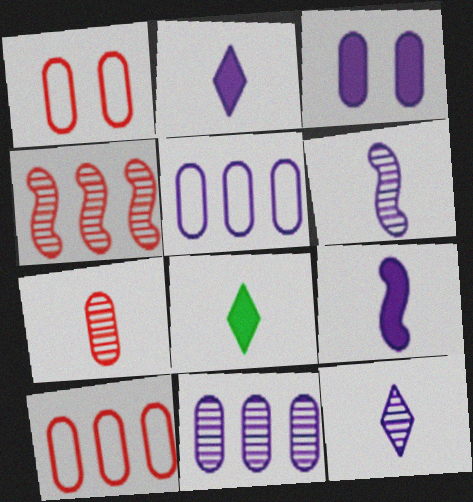[]